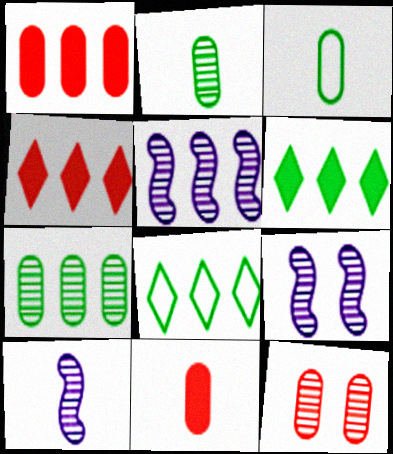[[1, 5, 8], 
[3, 4, 9], 
[5, 9, 10], 
[8, 9, 11]]